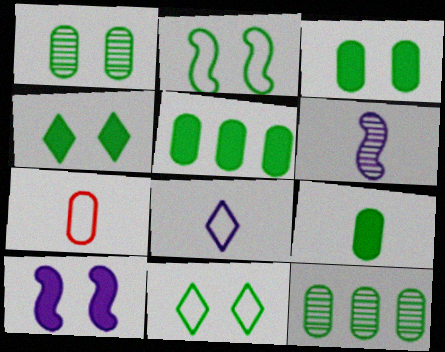[[1, 2, 4], 
[3, 5, 9]]